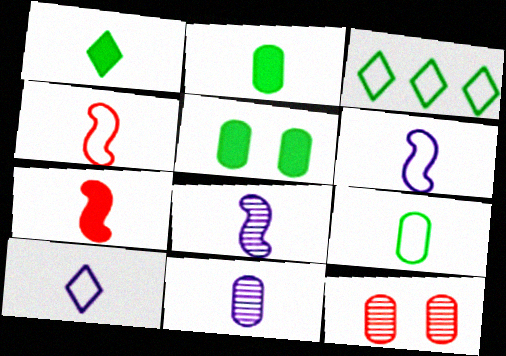[[1, 4, 11], 
[4, 9, 10]]